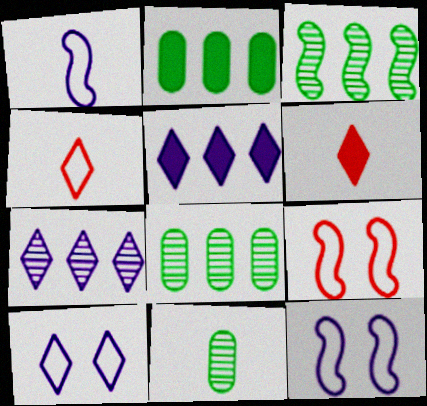[[1, 6, 11], 
[5, 9, 11], 
[6, 8, 12]]